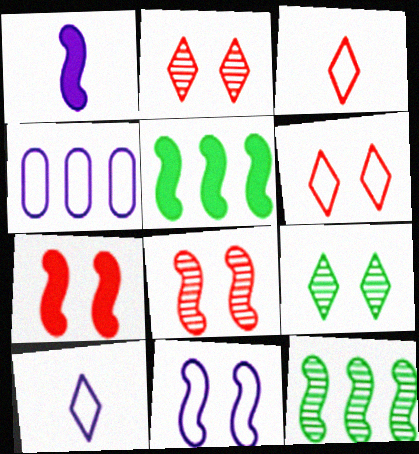[[1, 5, 7], 
[4, 10, 11]]